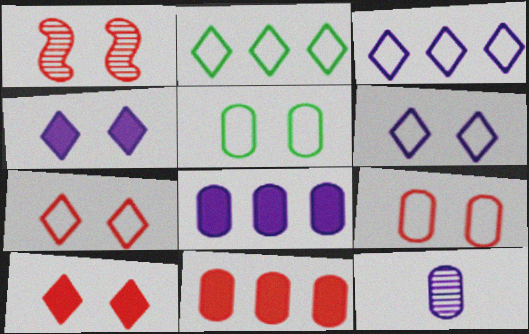[[1, 4, 5], 
[1, 9, 10], 
[5, 11, 12]]